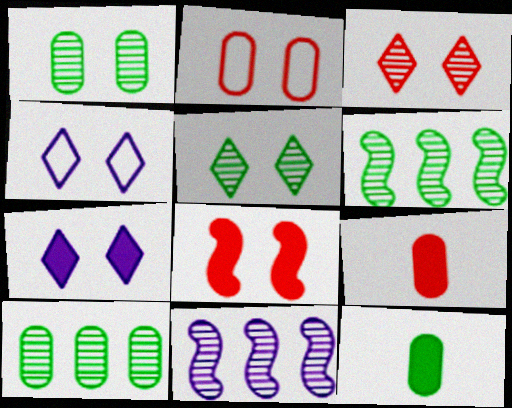[[1, 4, 8], 
[2, 3, 8], 
[4, 6, 9]]